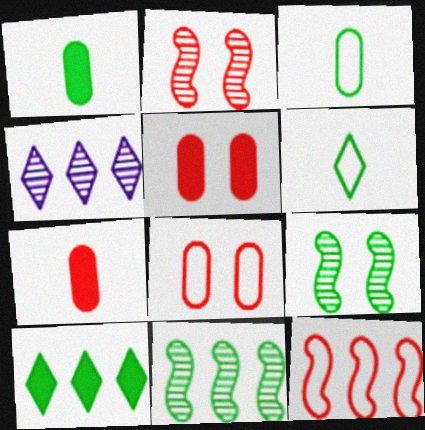[[3, 9, 10]]